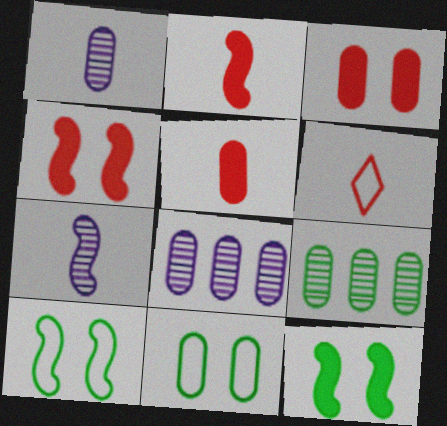[[5, 8, 11], 
[6, 8, 12]]